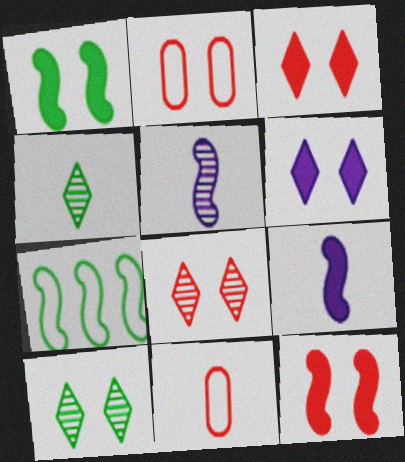[[2, 8, 12], 
[4, 9, 11], 
[5, 7, 12]]